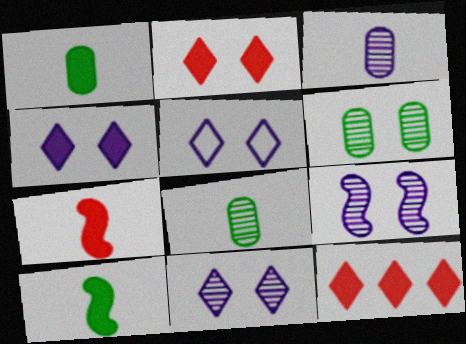[[4, 5, 11]]